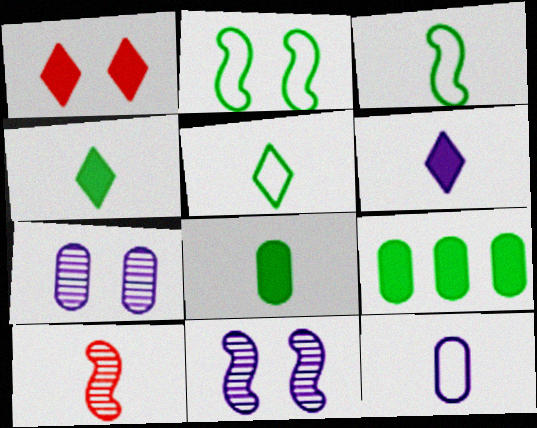[[1, 2, 7], 
[4, 10, 12]]